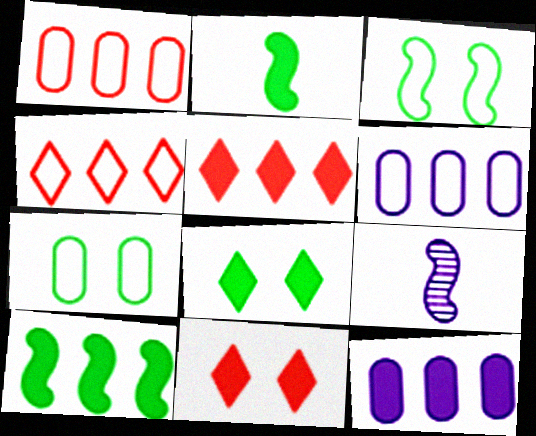[[1, 8, 9], 
[2, 11, 12], 
[5, 7, 9], 
[5, 10, 12]]